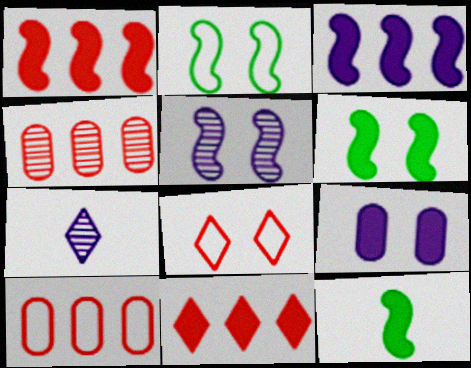[[6, 7, 10], 
[9, 11, 12]]